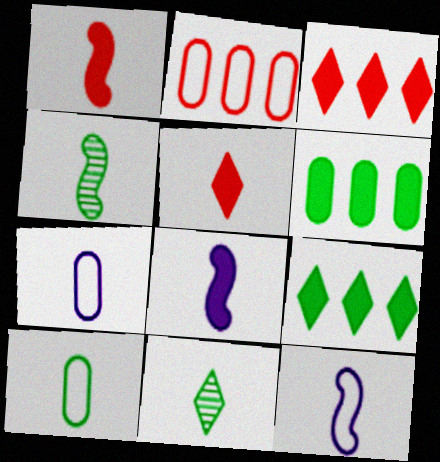[[1, 4, 12], 
[1, 7, 11], 
[4, 5, 7]]